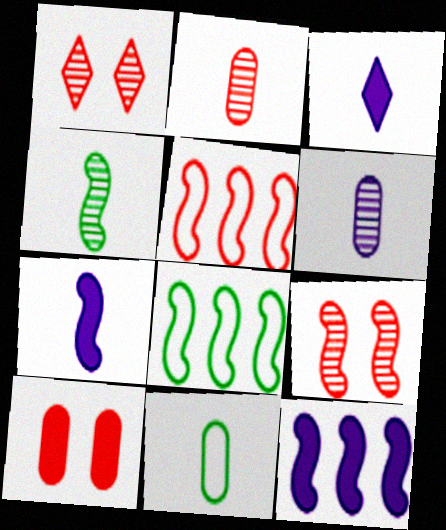[[1, 11, 12], 
[7, 8, 9]]